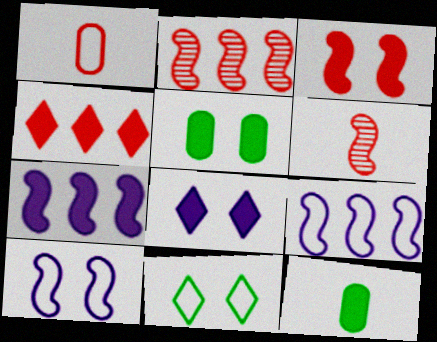[[1, 9, 11], 
[3, 5, 8]]